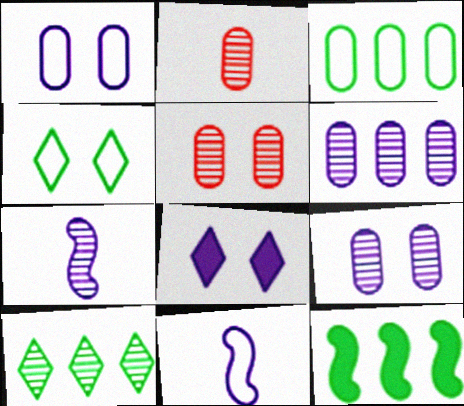[[3, 10, 12], 
[5, 7, 10], 
[6, 8, 11]]